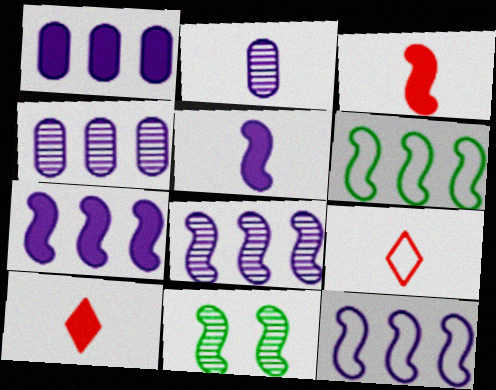[[1, 9, 11], 
[3, 11, 12], 
[7, 8, 12]]